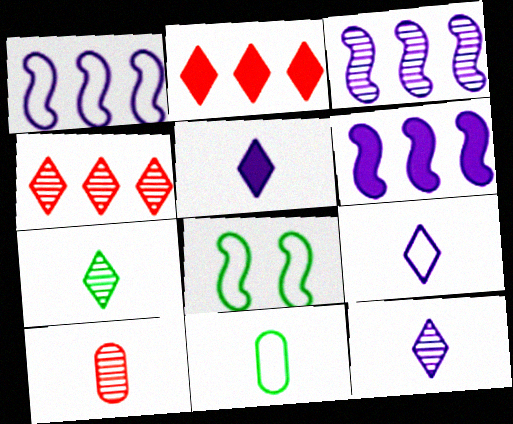[[1, 3, 6], 
[5, 9, 12]]